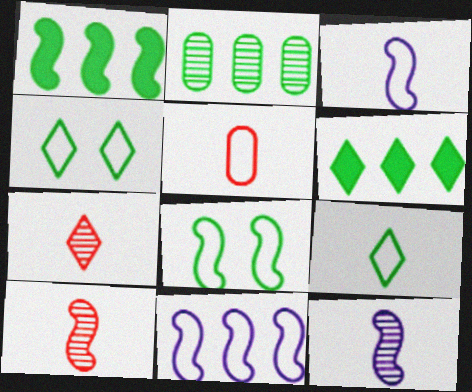[[3, 5, 9], 
[4, 5, 11]]